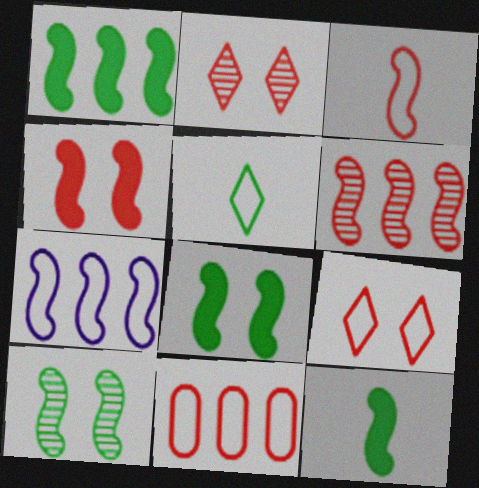[[1, 6, 7], 
[1, 8, 12], 
[3, 4, 6], 
[3, 9, 11]]